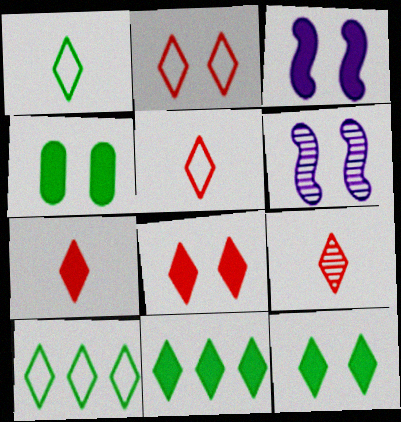[[2, 4, 6], 
[3, 4, 8], 
[5, 7, 9]]